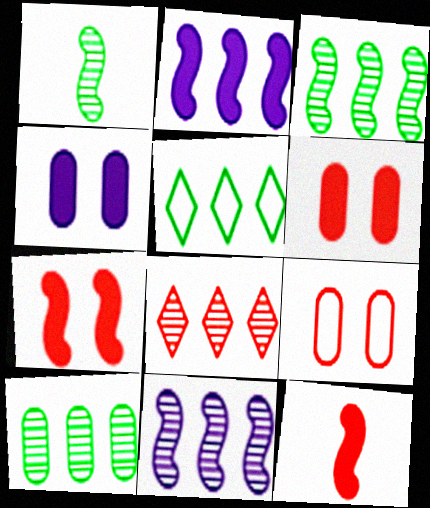[[8, 9, 12], 
[8, 10, 11]]